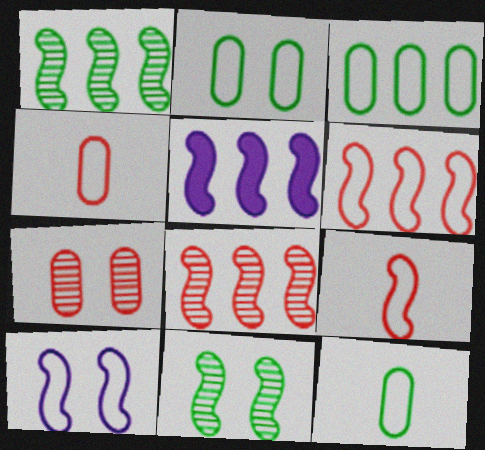[[1, 5, 6], 
[2, 3, 12], 
[5, 9, 11]]